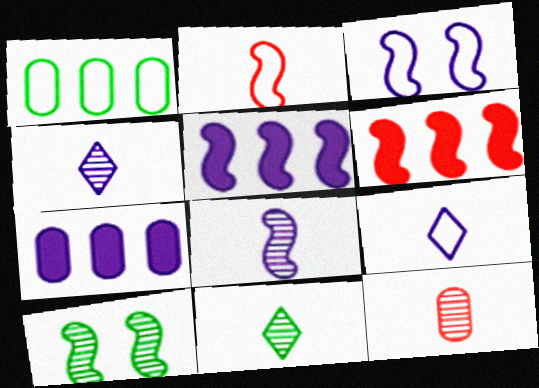[[2, 5, 10], 
[3, 4, 7], 
[3, 5, 8], 
[8, 11, 12]]